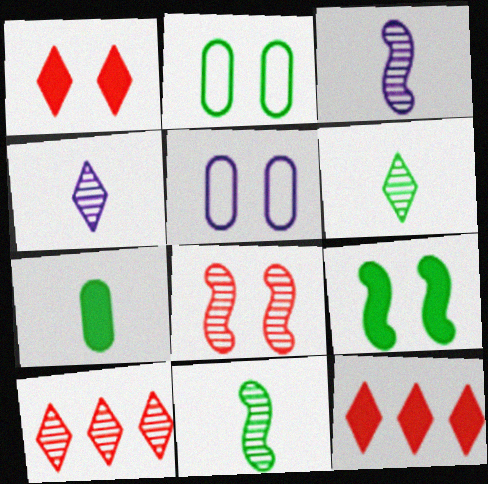[[2, 3, 12], 
[5, 11, 12]]